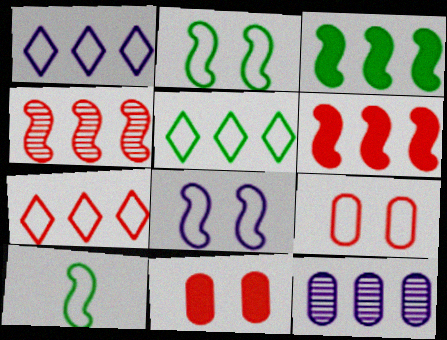[[1, 5, 7], 
[1, 9, 10], 
[3, 7, 12], 
[5, 6, 12]]